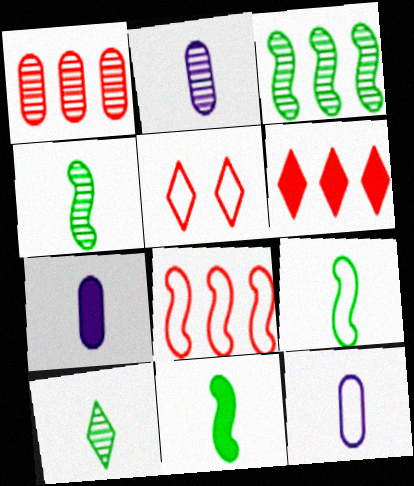[[1, 6, 8], 
[2, 7, 12], 
[3, 5, 7], 
[4, 9, 11]]